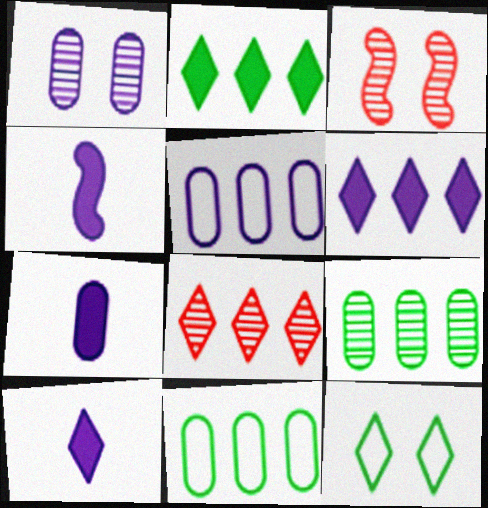[[1, 5, 7], 
[3, 10, 11], 
[4, 7, 10], 
[8, 10, 12]]